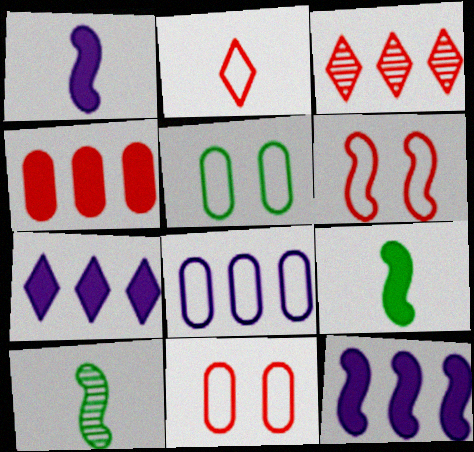[[1, 3, 5], 
[6, 10, 12], 
[7, 10, 11]]